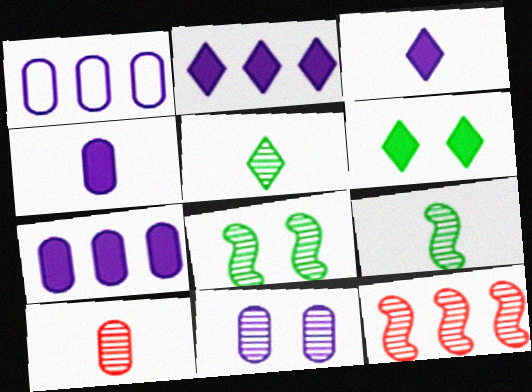[[1, 4, 11], 
[5, 11, 12]]